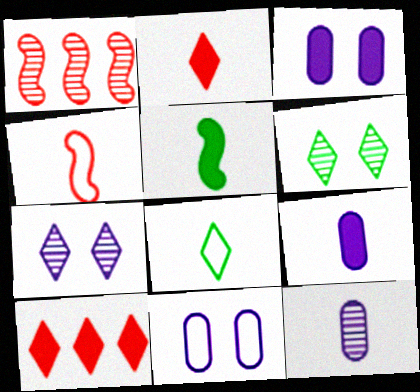[[1, 3, 8], 
[1, 6, 12], 
[2, 5, 9], 
[3, 5, 10], 
[7, 8, 10]]